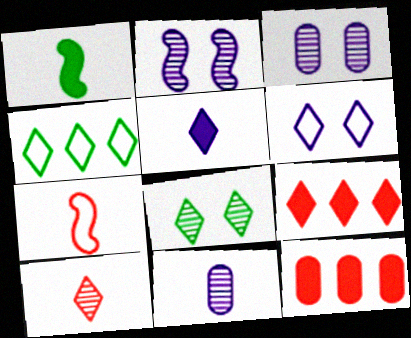[]